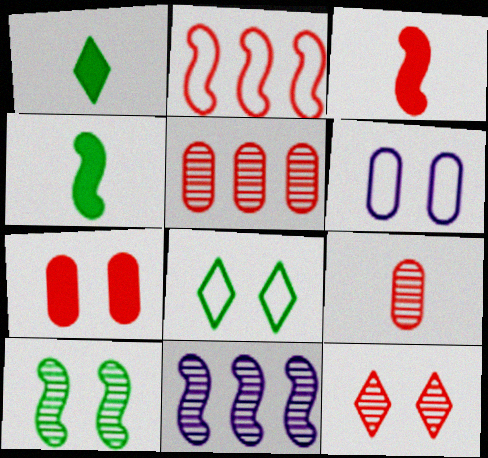[]